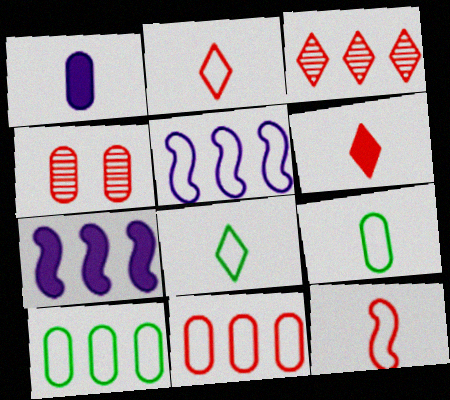[[1, 4, 10], 
[3, 7, 10], 
[4, 7, 8]]